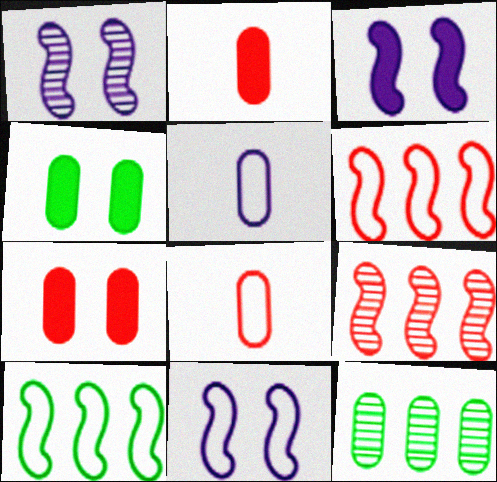[[1, 3, 11], 
[5, 7, 12]]